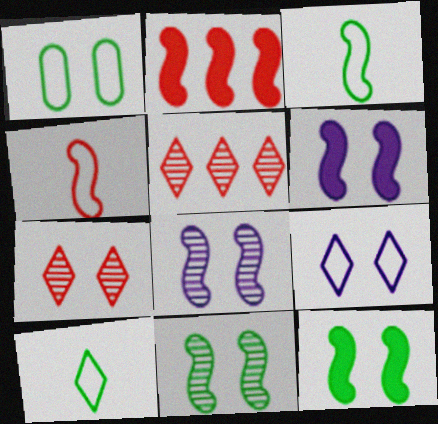[[1, 6, 7], 
[2, 3, 8]]